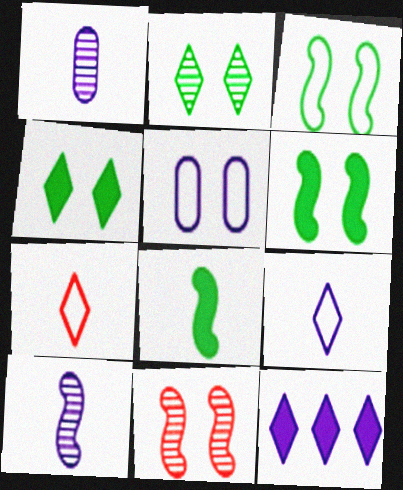[[1, 7, 8], 
[2, 7, 12], 
[4, 5, 11], 
[5, 10, 12]]